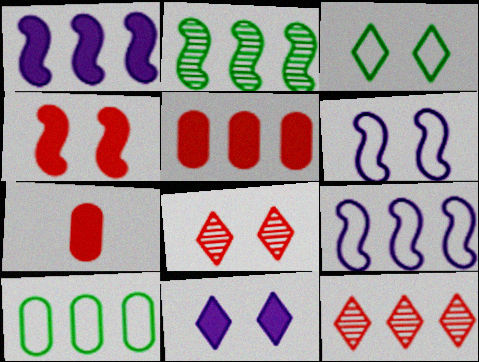[[1, 10, 12], 
[3, 8, 11]]